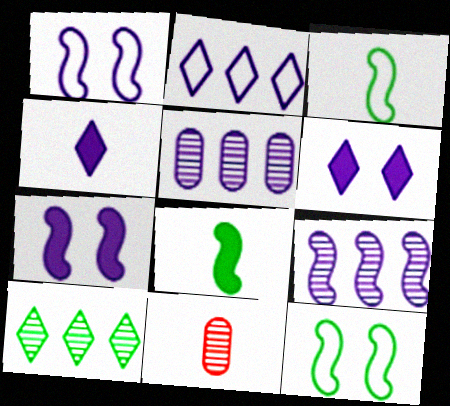[[1, 4, 5], 
[3, 4, 11]]